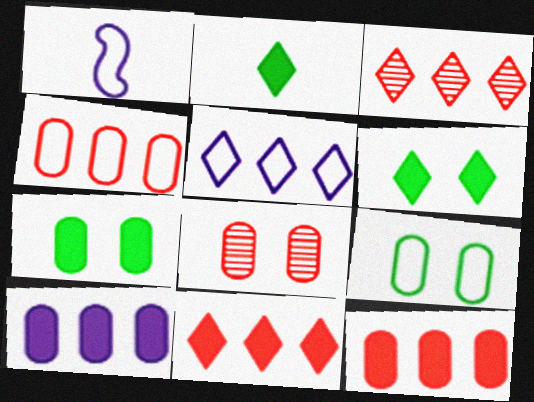[[1, 3, 7]]